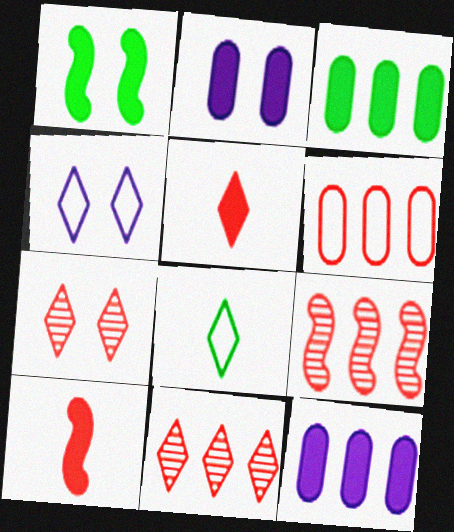[[1, 5, 12], 
[2, 8, 9], 
[6, 7, 10]]